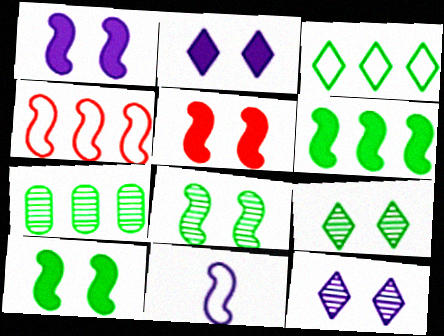[[1, 5, 10], 
[3, 6, 7]]